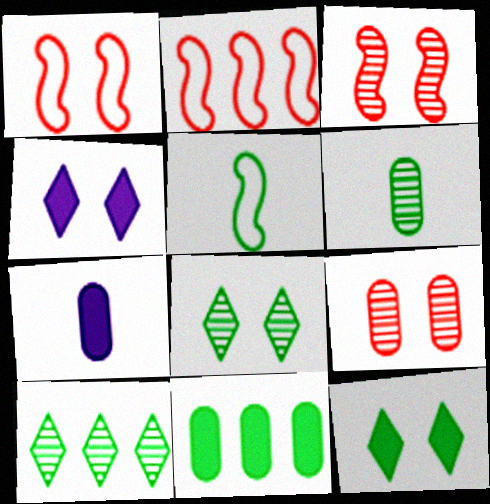[[1, 7, 10], 
[2, 4, 6], 
[2, 7, 8], 
[5, 8, 11]]